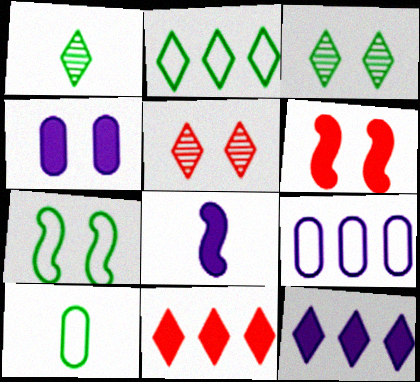[[1, 6, 9], 
[2, 7, 10], 
[4, 5, 7], 
[4, 8, 12]]